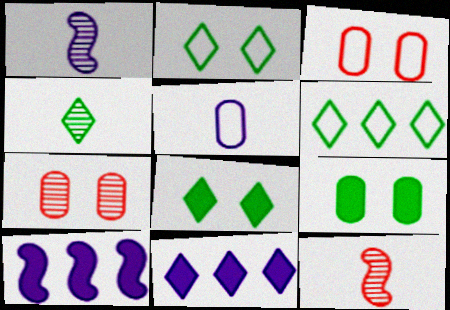[[3, 4, 10], 
[4, 6, 8]]